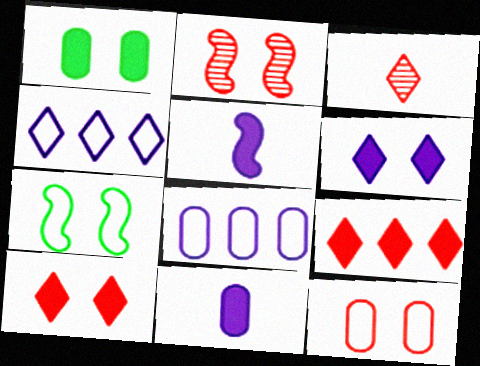[[1, 5, 9], 
[2, 10, 12]]